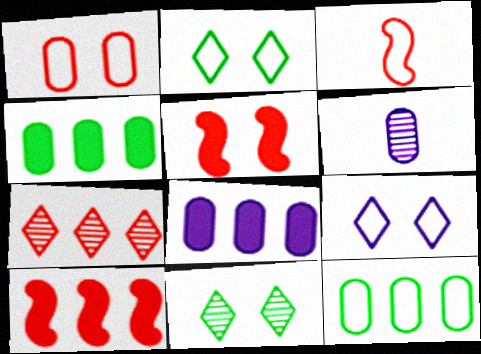[[1, 4, 6], 
[2, 6, 10], 
[3, 8, 11], 
[3, 9, 12]]